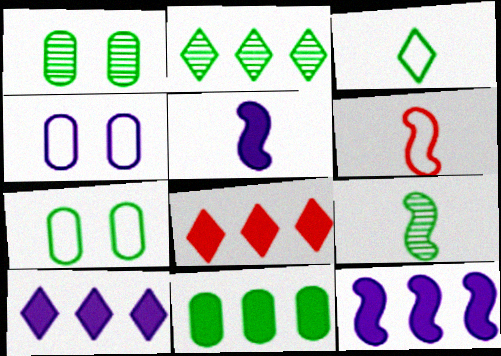[[1, 2, 9], 
[1, 6, 10], 
[4, 8, 9], 
[5, 6, 9], 
[8, 11, 12]]